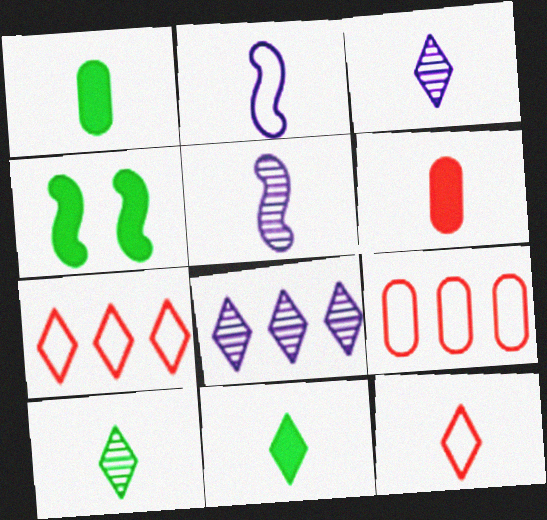[[1, 5, 12], 
[2, 6, 10], 
[3, 4, 9], 
[3, 11, 12]]